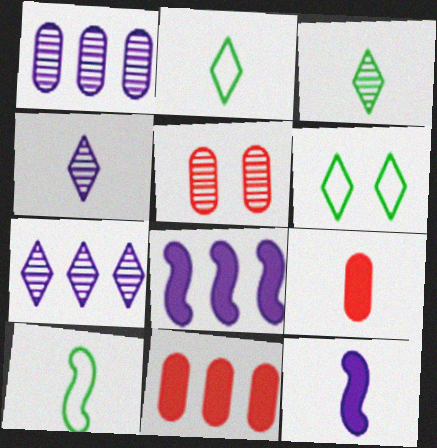[[2, 5, 8], 
[4, 9, 10]]